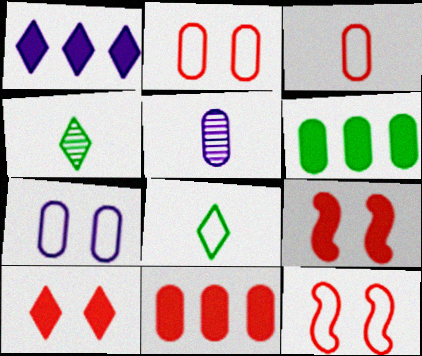[[2, 5, 6]]